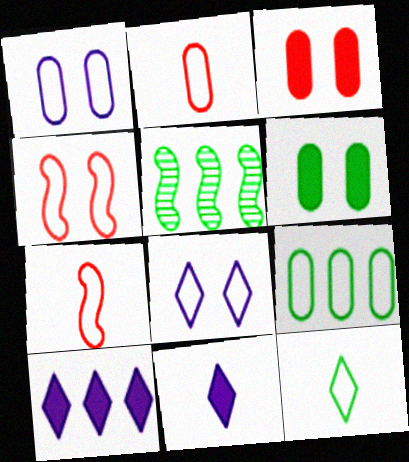[[1, 2, 9], 
[5, 6, 12], 
[7, 8, 9]]